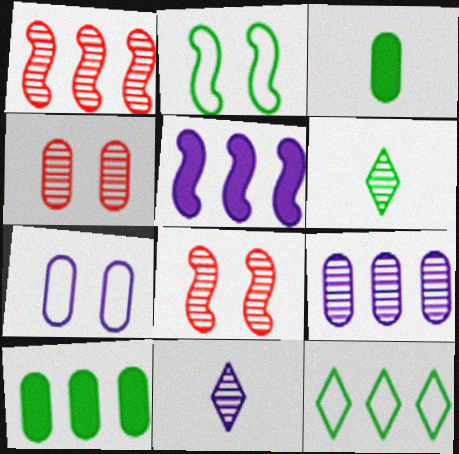[[2, 6, 10], 
[5, 7, 11], 
[6, 8, 9]]